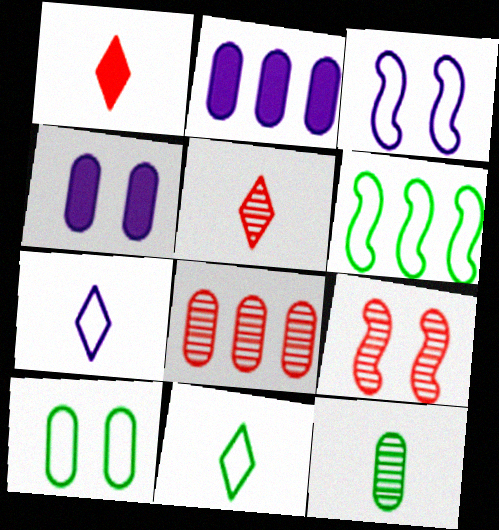[[2, 9, 11], 
[4, 5, 6], 
[5, 8, 9], 
[6, 10, 11]]